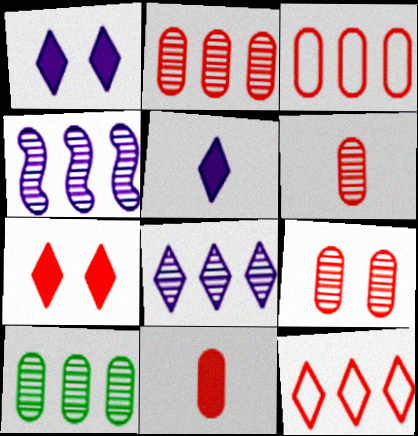[[2, 6, 9], 
[3, 9, 11]]